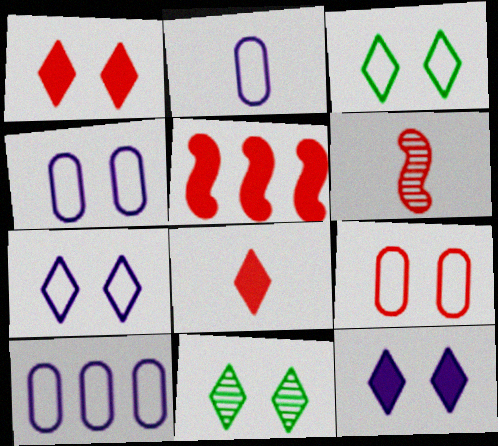[[1, 7, 11], 
[2, 4, 10], 
[2, 5, 11]]